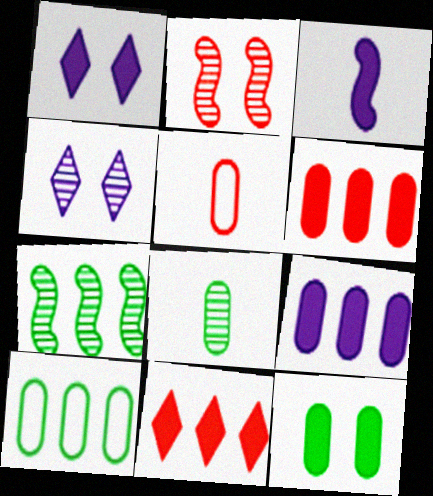[[1, 3, 9], 
[1, 5, 7], 
[2, 5, 11], 
[3, 11, 12], 
[8, 10, 12]]